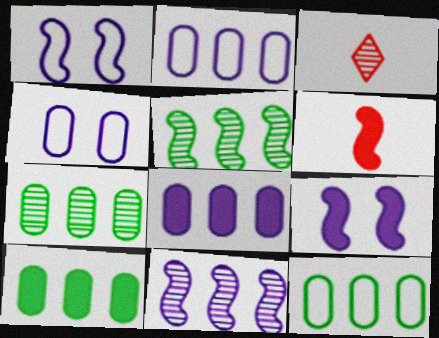[[1, 3, 10], 
[1, 5, 6], 
[3, 9, 12], 
[7, 10, 12]]